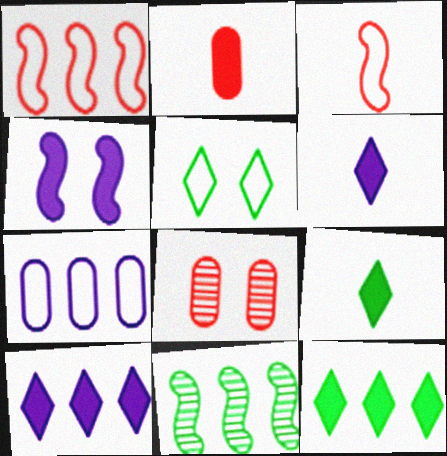[[2, 4, 12], 
[3, 4, 11], 
[3, 5, 7], 
[4, 5, 8]]